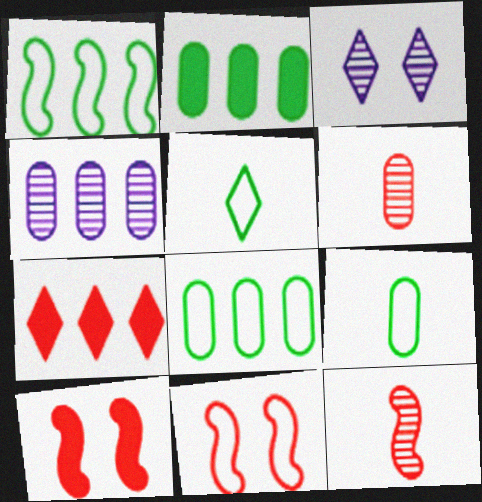[[1, 4, 7], 
[3, 5, 7], 
[4, 5, 10], 
[6, 7, 11]]